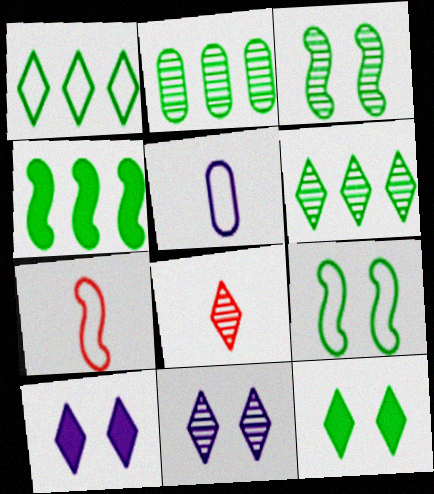[[1, 2, 4], 
[1, 8, 10], 
[2, 7, 10], 
[6, 8, 11]]